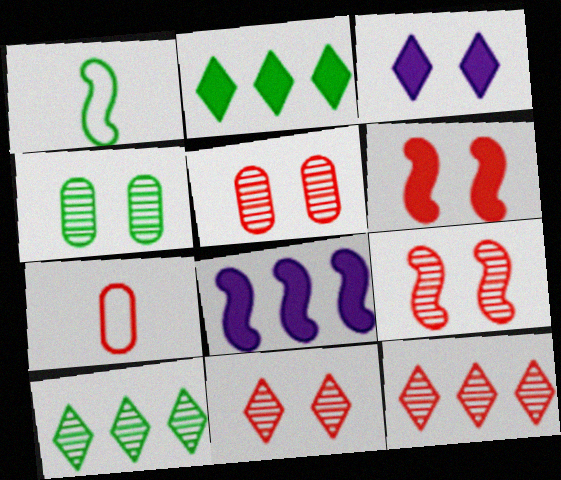[[1, 2, 4], 
[1, 8, 9], 
[5, 9, 11], 
[6, 7, 12]]